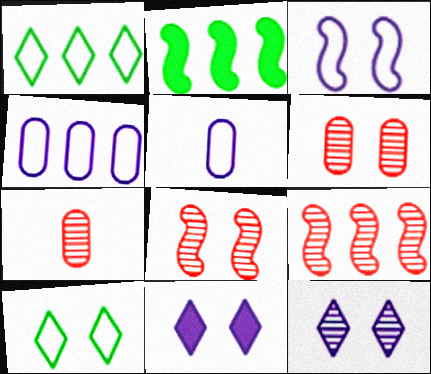[]